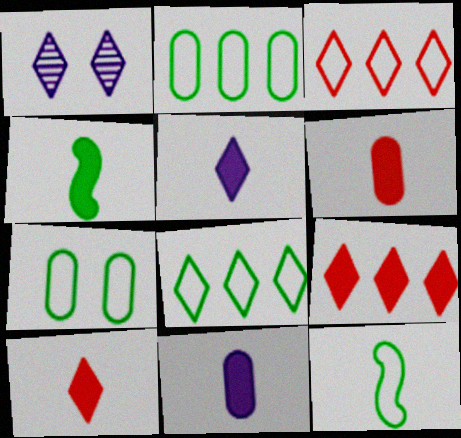[[1, 8, 10], 
[4, 5, 6], 
[4, 10, 11], 
[7, 8, 12]]